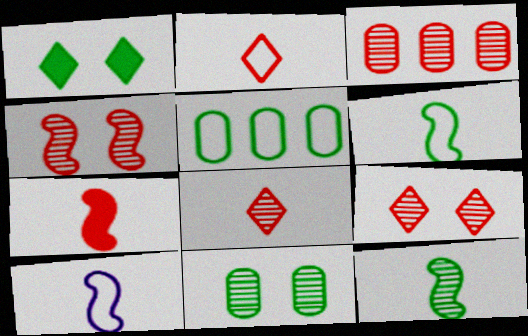[[1, 3, 10], 
[1, 5, 12], 
[3, 4, 8], 
[7, 10, 12]]